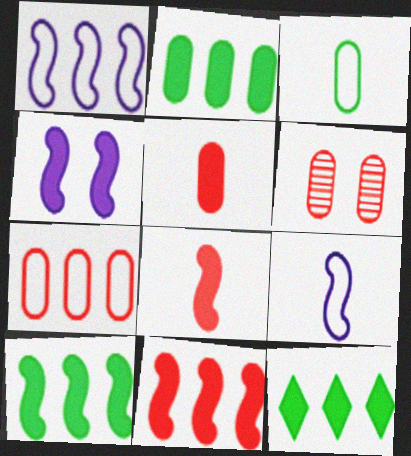[[2, 10, 12], 
[4, 5, 12], 
[4, 8, 10], 
[5, 6, 7], 
[6, 9, 12]]